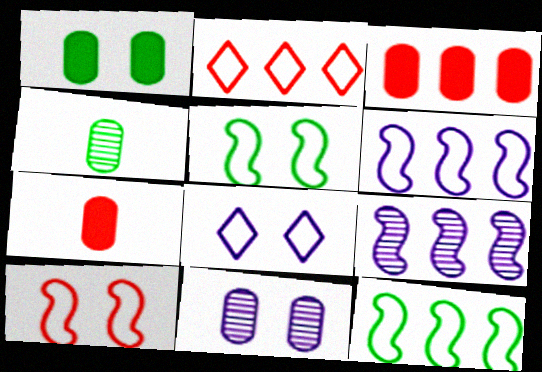[]